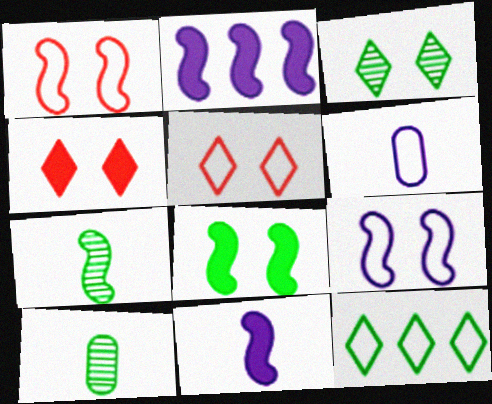[[1, 2, 7], 
[1, 6, 12], 
[2, 5, 10], 
[8, 10, 12]]